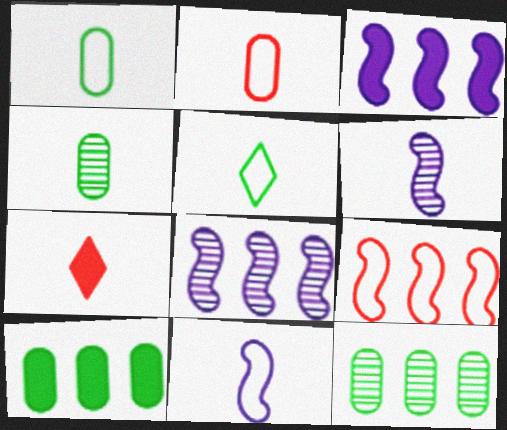[[1, 6, 7], 
[2, 5, 11], 
[4, 7, 11]]